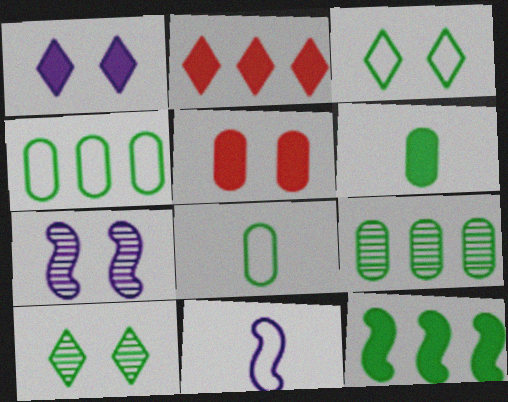[[2, 7, 8], 
[3, 5, 7], 
[8, 10, 12]]